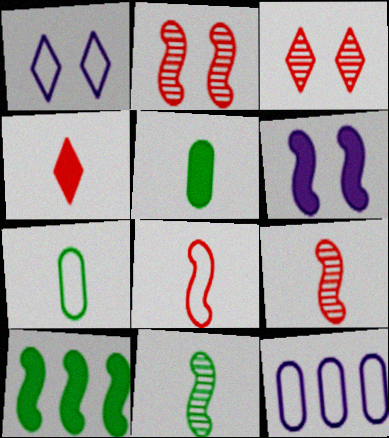[]